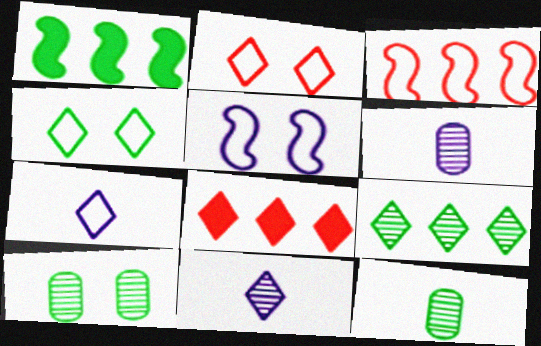[[1, 2, 6], 
[1, 4, 12], 
[4, 8, 11], 
[5, 8, 12]]